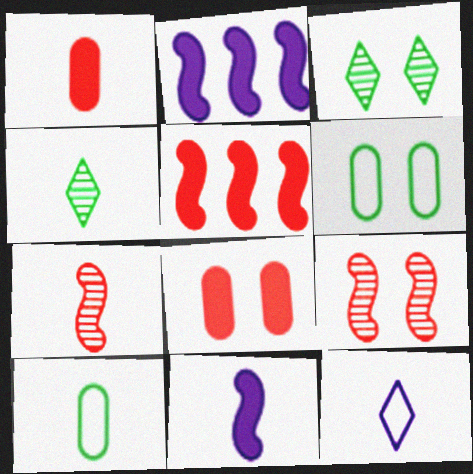[]